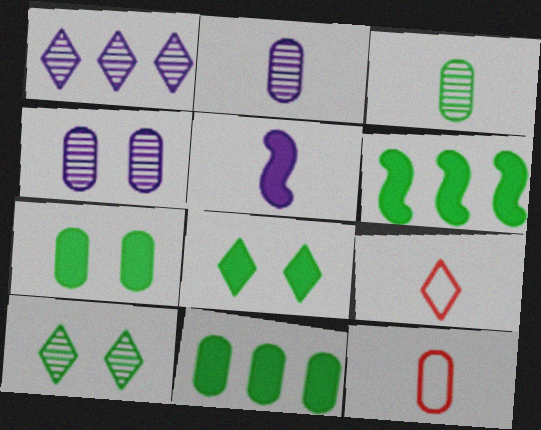[[1, 8, 9], 
[3, 5, 9], 
[4, 6, 9], 
[4, 11, 12]]